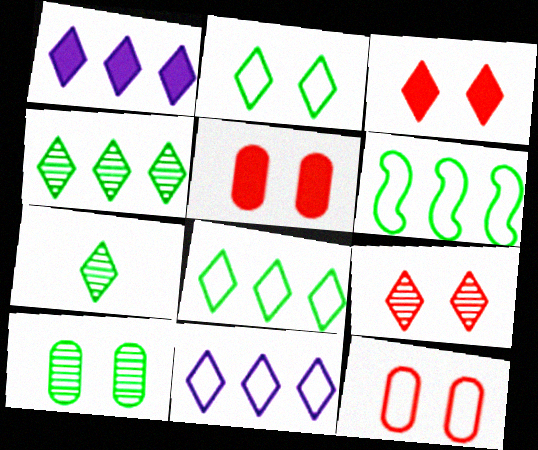[[3, 7, 11]]